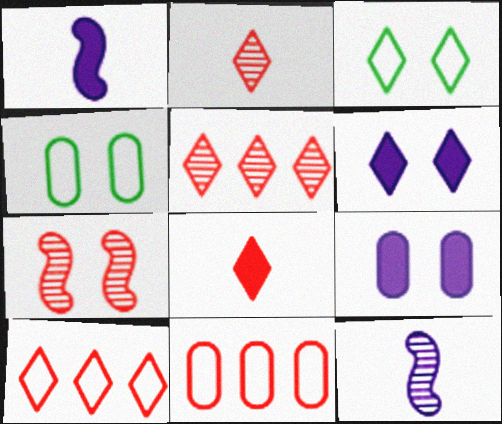[[1, 4, 5], 
[3, 7, 9], 
[4, 6, 7], 
[7, 8, 11]]